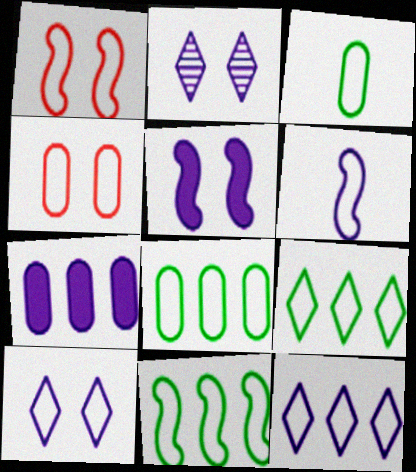[[1, 3, 12], 
[1, 6, 11], 
[2, 6, 7], 
[4, 6, 9], 
[8, 9, 11]]